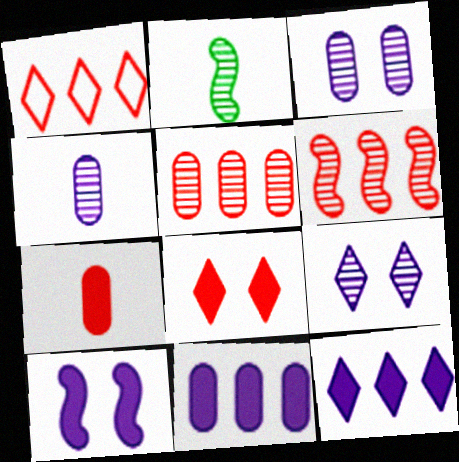[[2, 5, 9]]